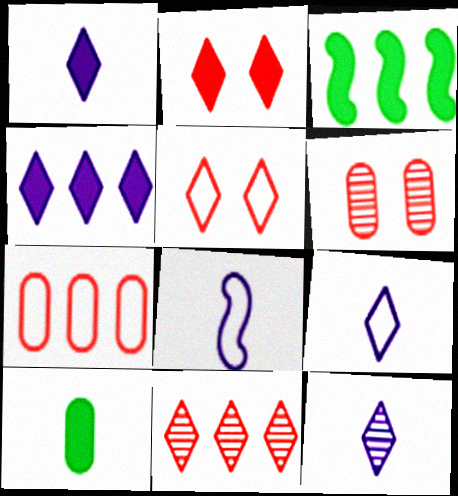[[1, 9, 12], 
[3, 6, 9]]